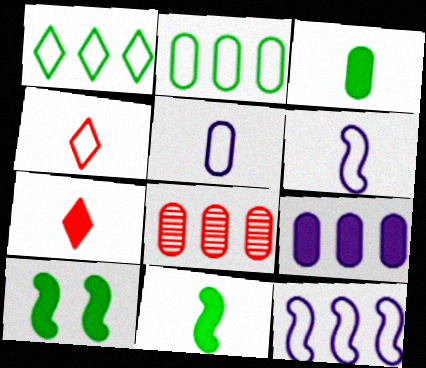[[2, 8, 9], 
[7, 9, 10]]